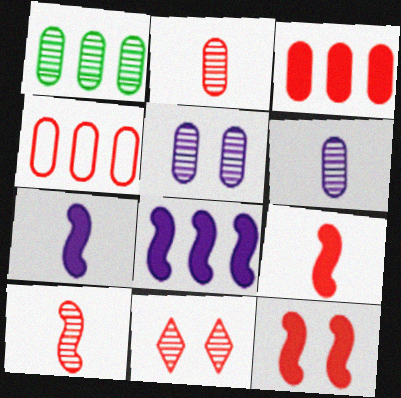[[1, 2, 5], 
[4, 9, 11]]